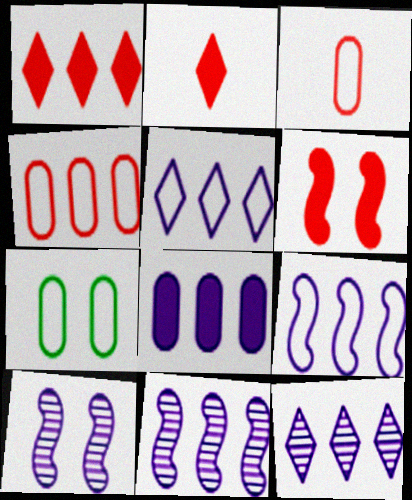[[2, 7, 11], 
[5, 8, 11], 
[8, 9, 12]]